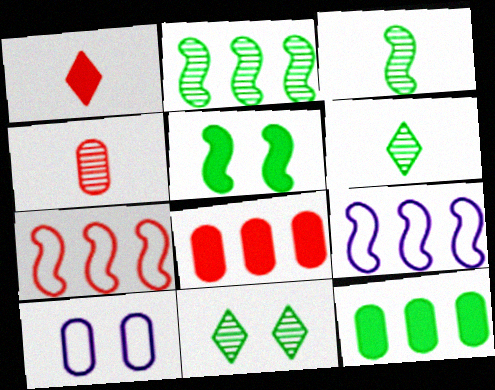[[1, 2, 10], 
[4, 10, 12]]